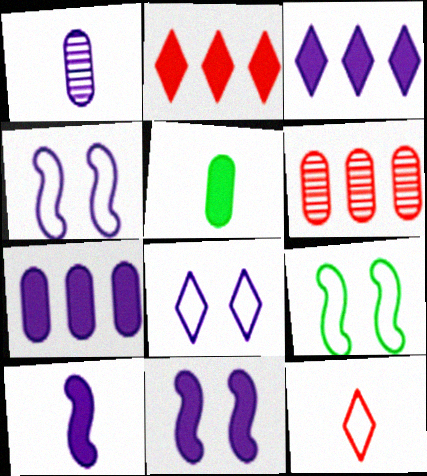[[1, 2, 9], 
[1, 3, 4], 
[2, 5, 11]]